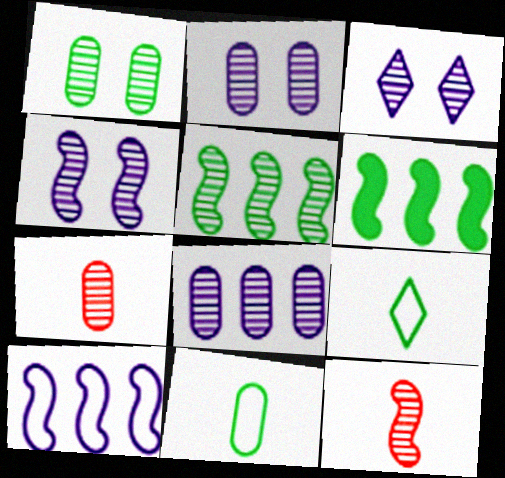[[1, 6, 9], 
[1, 7, 8], 
[2, 3, 4], 
[3, 5, 7], 
[4, 5, 12]]